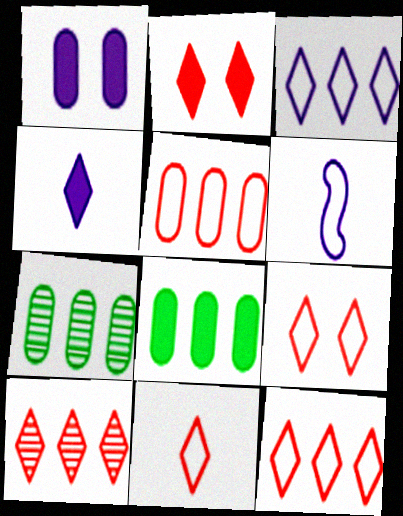[[2, 6, 7], 
[2, 10, 11], 
[9, 11, 12]]